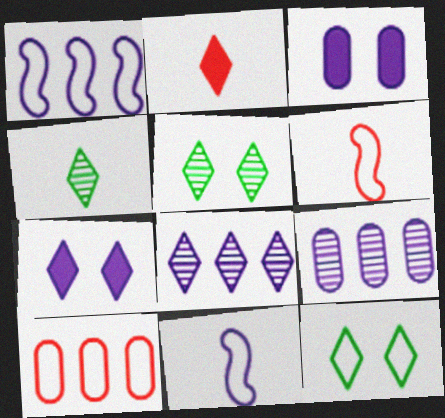[[2, 8, 12], 
[3, 8, 11], 
[7, 9, 11], 
[10, 11, 12]]